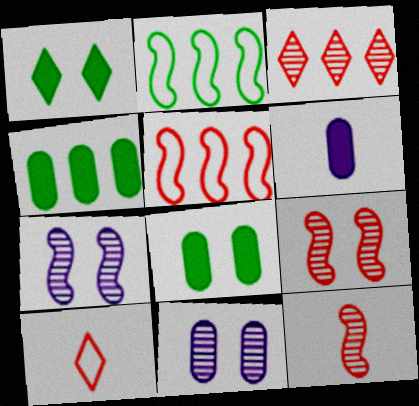[[4, 7, 10]]